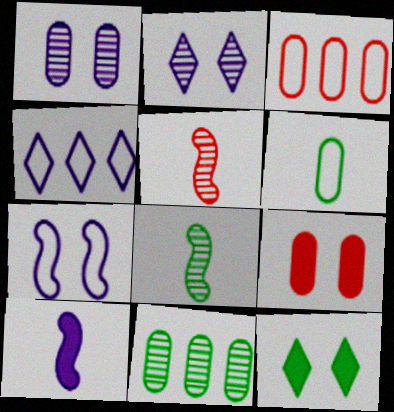[[1, 4, 10], 
[2, 5, 11], 
[4, 8, 9]]